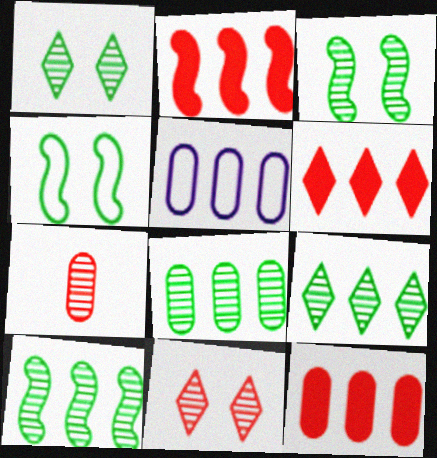[[2, 5, 9], 
[2, 6, 12], 
[5, 6, 10], 
[5, 8, 12], 
[8, 9, 10]]